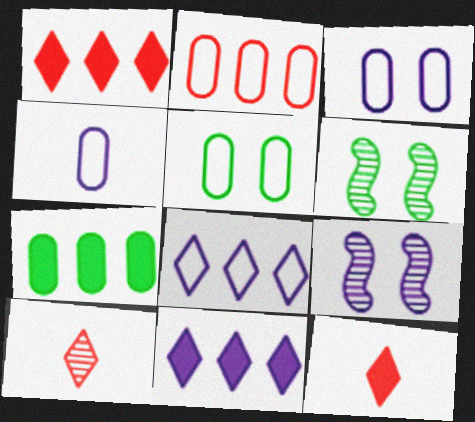[[1, 4, 6], 
[2, 4, 5], 
[4, 9, 11]]